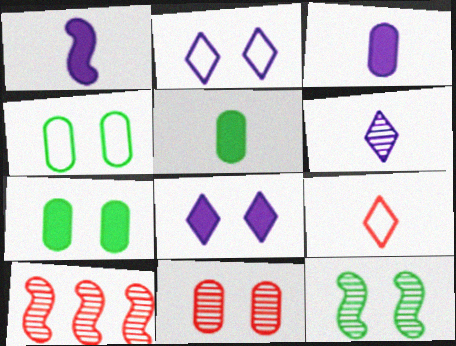[[2, 5, 10]]